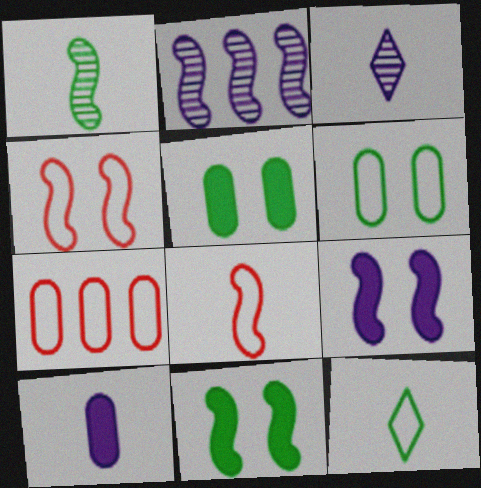[[2, 8, 11], 
[3, 7, 11]]